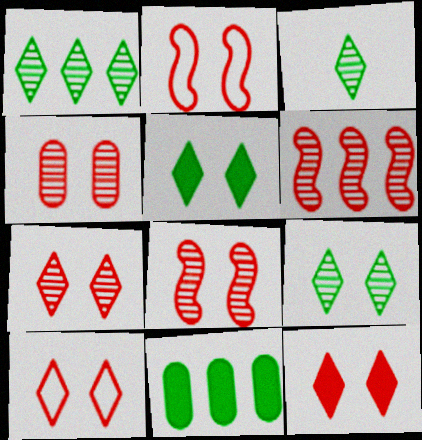[[1, 3, 9], 
[2, 4, 12], 
[4, 7, 8], 
[7, 10, 12]]